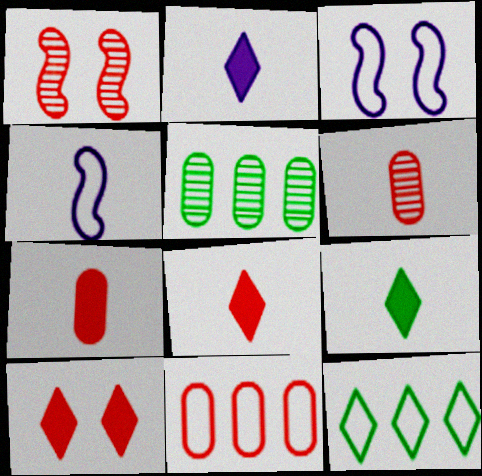[[1, 8, 11], 
[2, 8, 9], 
[3, 5, 8], 
[4, 5, 10], 
[4, 6, 9]]